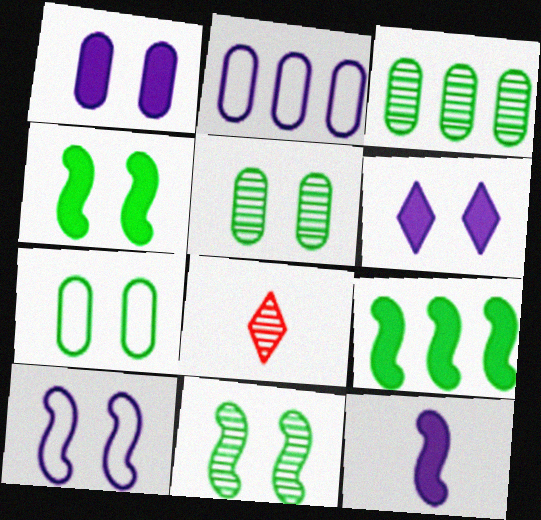[[2, 4, 8]]